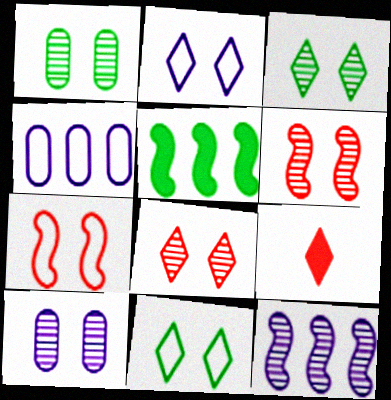[[3, 6, 10]]